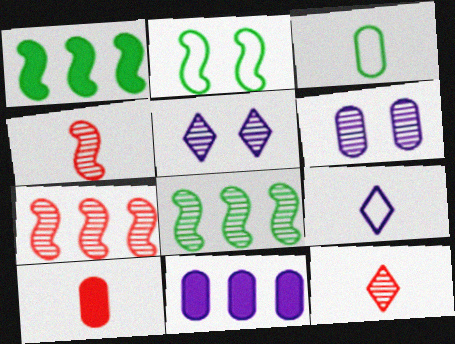[[2, 11, 12], 
[6, 8, 12]]